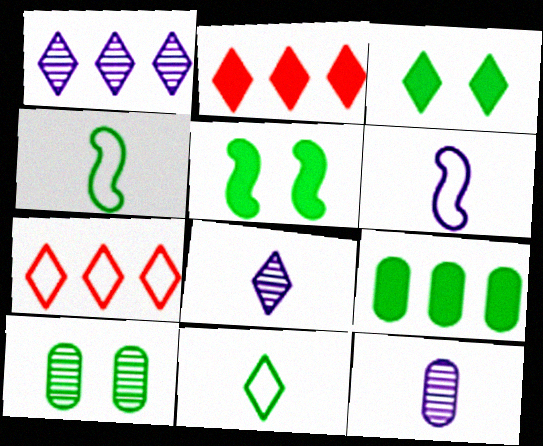[[2, 6, 10], 
[3, 7, 8], 
[5, 7, 12]]